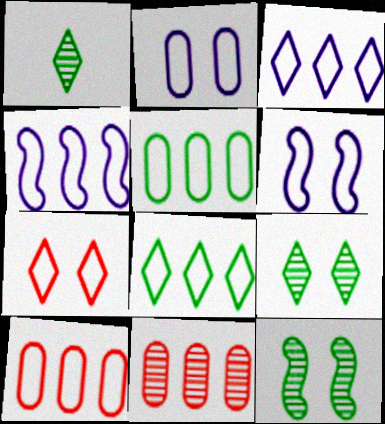[[4, 8, 10]]